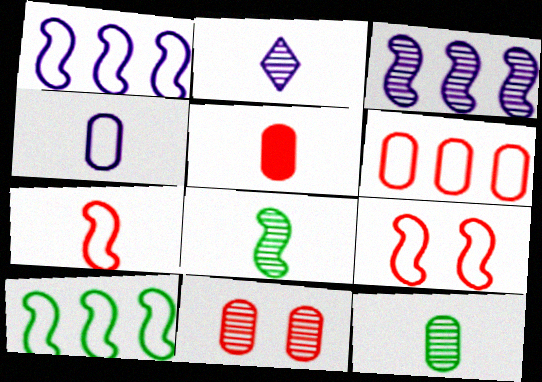[[4, 5, 12], 
[5, 6, 11]]